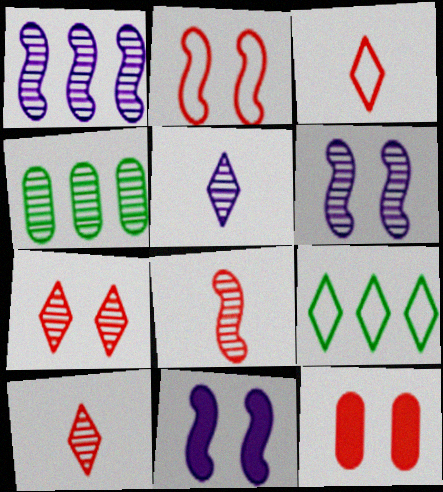[[2, 7, 12], 
[3, 4, 11], 
[4, 6, 10]]